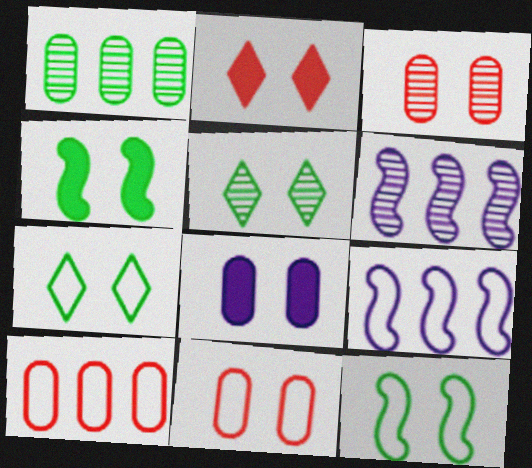[[2, 4, 8]]